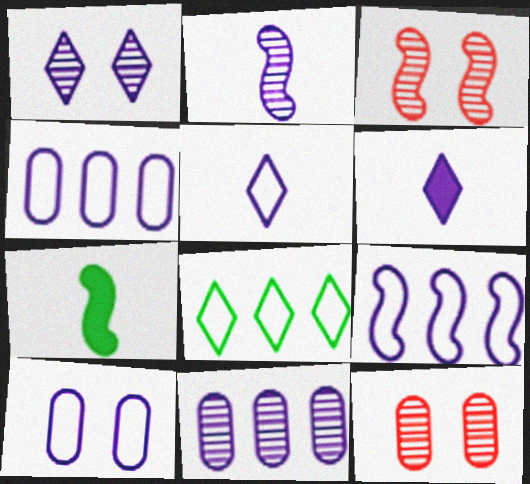[[1, 2, 11], 
[3, 7, 9], 
[5, 9, 10]]